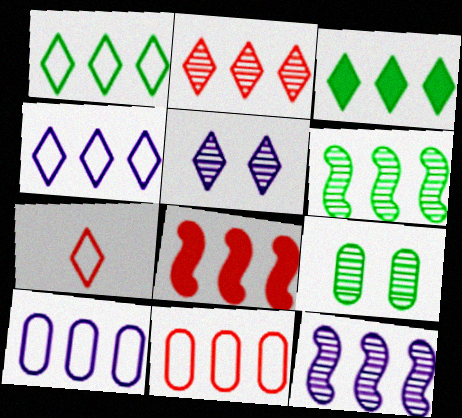[[2, 3, 4], 
[2, 8, 11], 
[3, 5, 7], 
[3, 11, 12]]